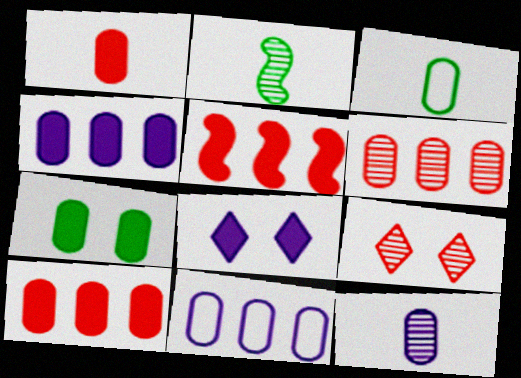[[1, 3, 12], 
[1, 4, 7]]